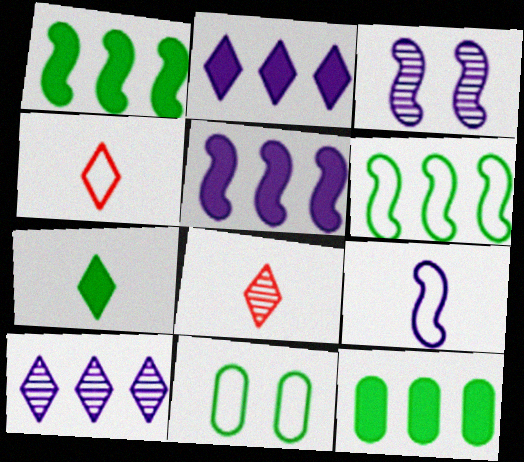[[3, 4, 12], 
[3, 5, 9], 
[5, 8, 11]]